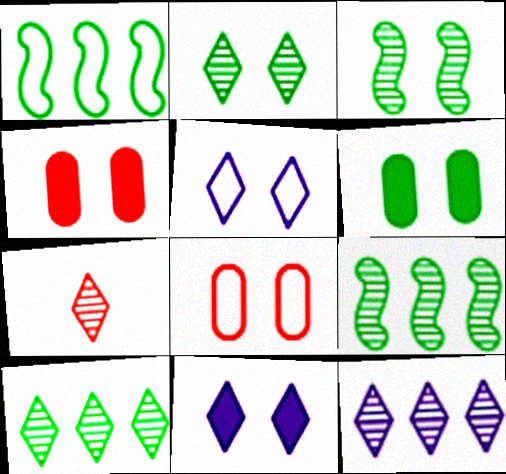[[2, 7, 12], 
[3, 4, 5], 
[3, 8, 11]]